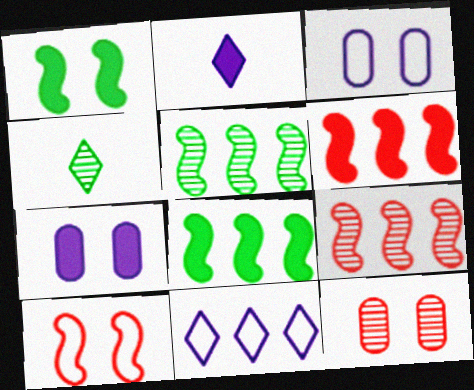[[3, 4, 6]]